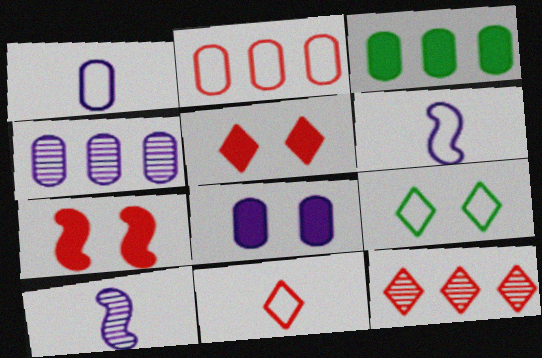[[1, 4, 8], 
[2, 3, 4], 
[2, 6, 9], 
[5, 11, 12]]